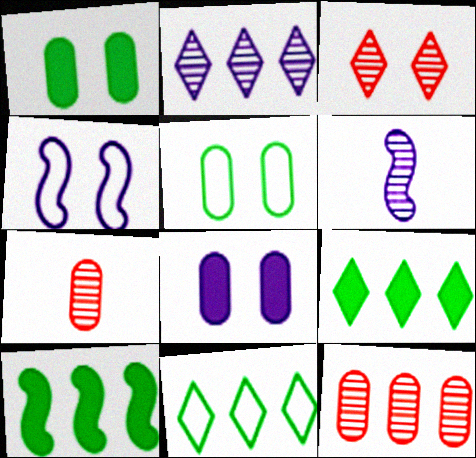[[1, 3, 4], 
[4, 7, 9]]